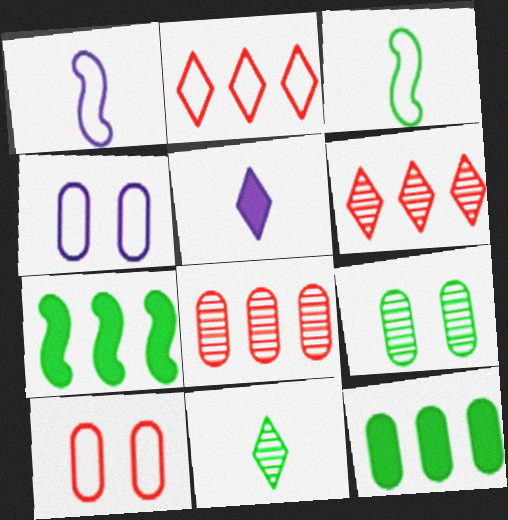[[2, 3, 4]]